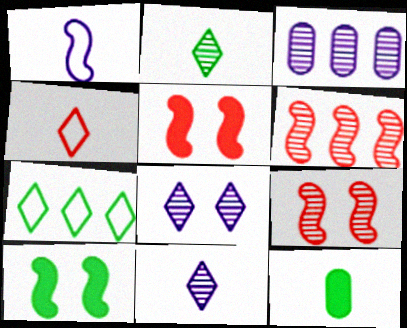[[1, 6, 10], 
[2, 3, 9], 
[3, 4, 10]]